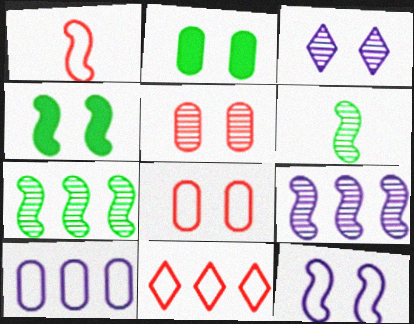[[1, 4, 9], 
[1, 8, 11], 
[3, 4, 8]]